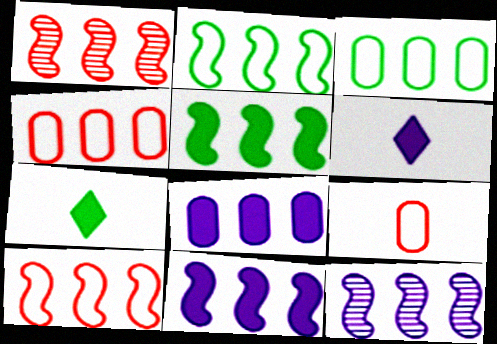[[1, 2, 11], 
[5, 10, 12]]